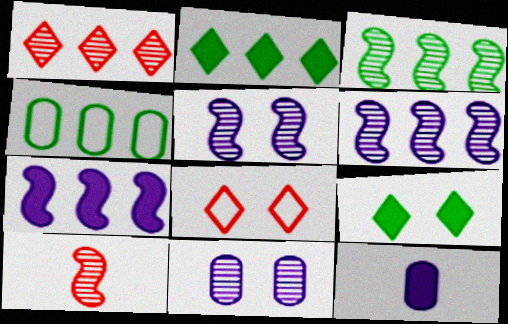[[1, 4, 7], 
[2, 3, 4], 
[3, 5, 10], 
[3, 8, 12]]